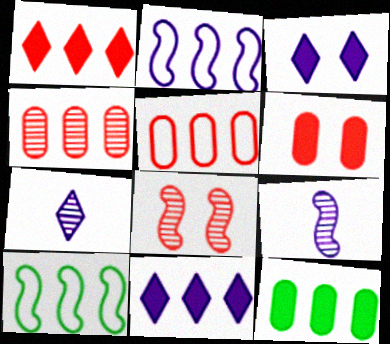[[4, 10, 11], 
[6, 7, 10]]